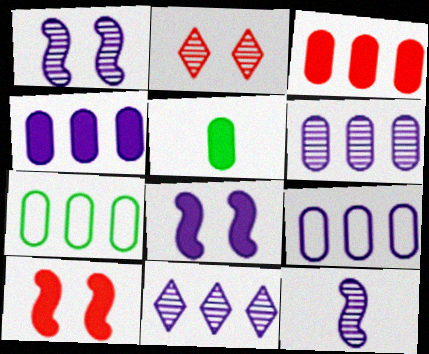[[3, 6, 7], 
[4, 6, 9]]